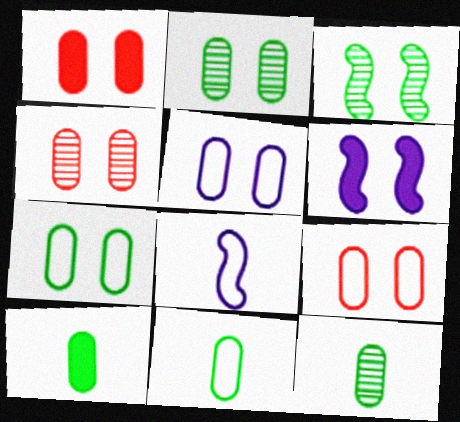[[1, 2, 5], 
[1, 4, 9], 
[5, 7, 9], 
[10, 11, 12]]